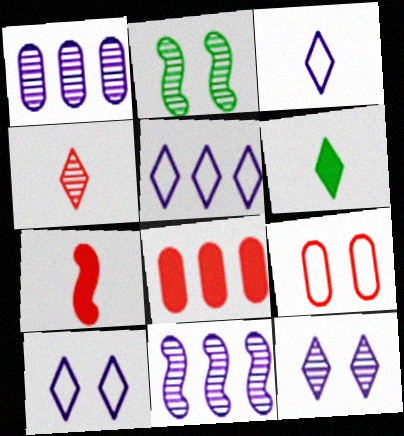[[1, 2, 4], 
[2, 3, 8], 
[3, 4, 6], 
[3, 5, 10], 
[6, 9, 11]]